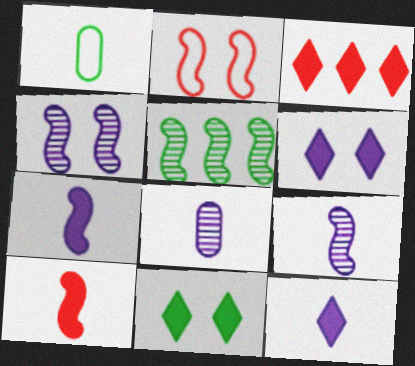[[1, 3, 4], 
[1, 5, 11], 
[2, 5, 7], 
[3, 11, 12]]